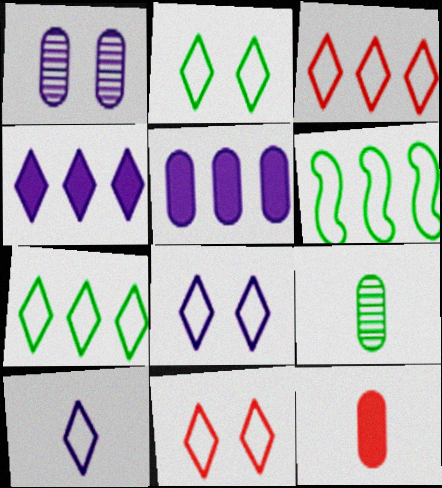[[2, 3, 10], 
[2, 8, 11], 
[7, 10, 11]]